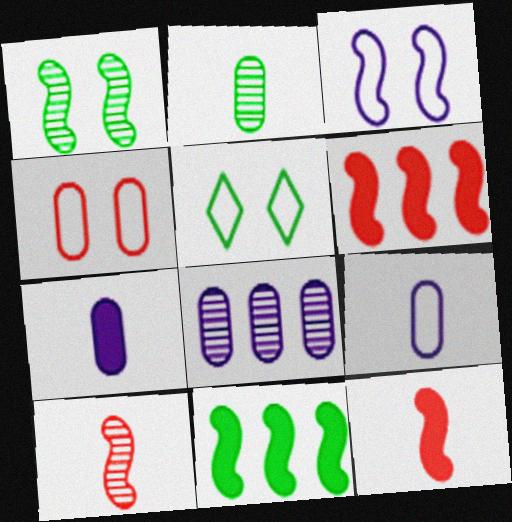[[2, 5, 11], 
[3, 4, 5], 
[3, 10, 11], 
[5, 8, 12]]